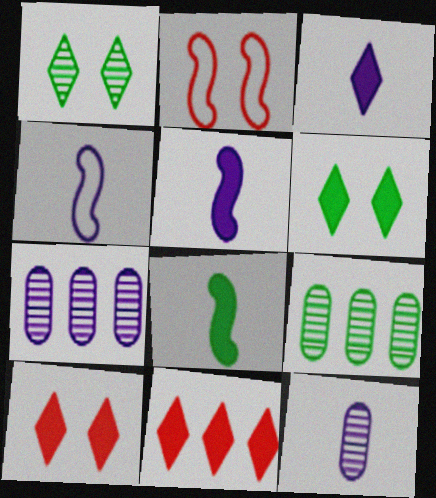[[2, 3, 9], 
[3, 4, 12], 
[3, 6, 11], 
[4, 9, 10]]